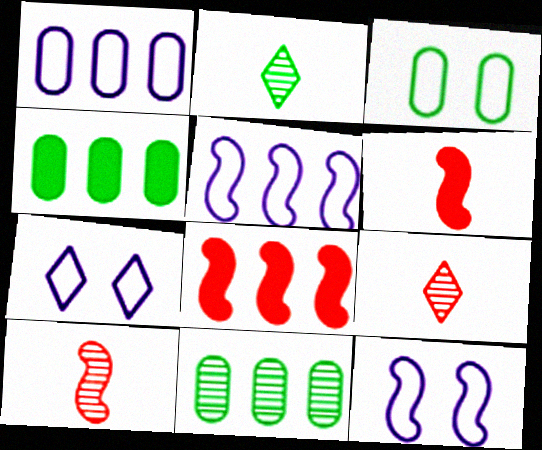[[4, 7, 10], 
[4, 9, 12], 
[6, 7, 11]]